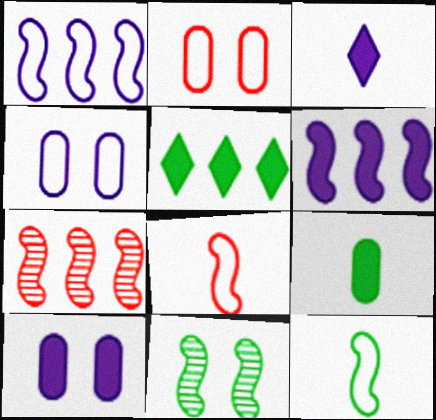[[3, 6, 10], 
[6, 8, 11]]